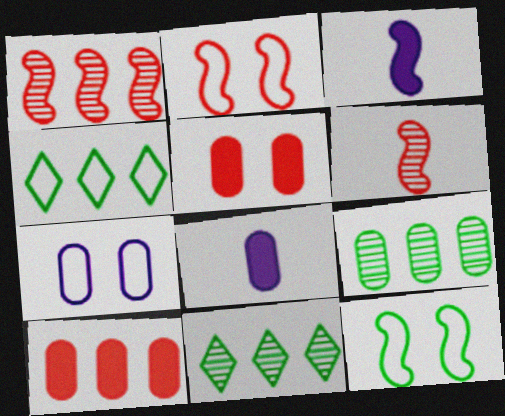[[1, 3, 12], 
[2, 8, 11]]